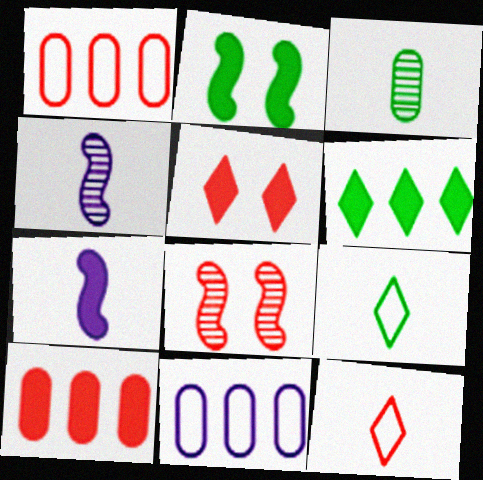[[3, 7, 12], 
[8, 10, 12]]